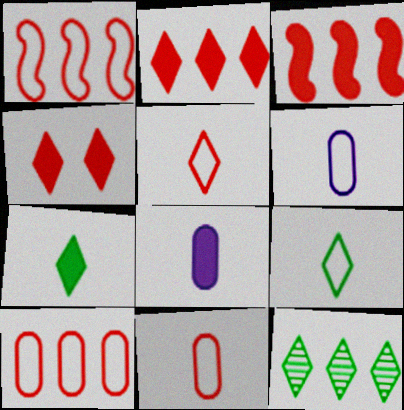[]